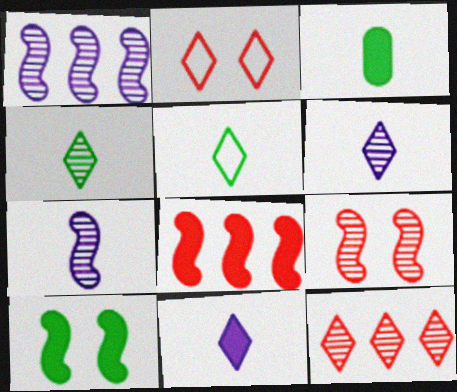[[1, 2, 3]]